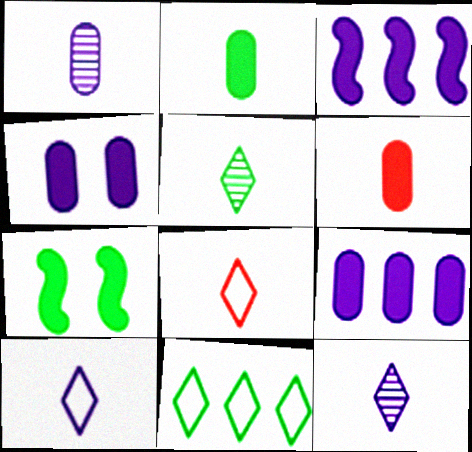[]